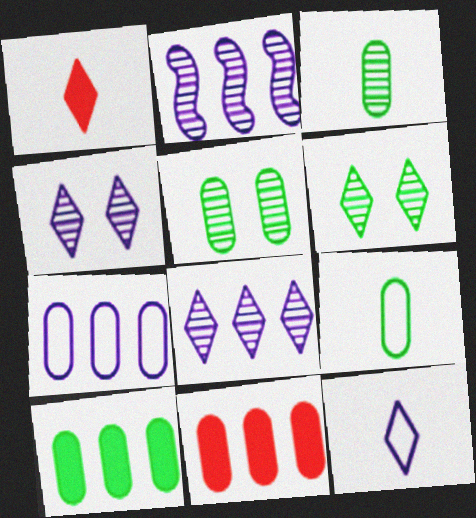[[5, 9, 10]]